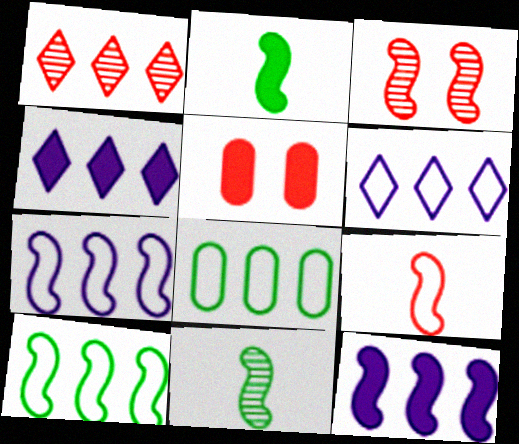[[1, 5, 9], 
[1, 8, 12], 
[2, 3, 7], 
[2, 4, 5], 
[5, 6, 11]]